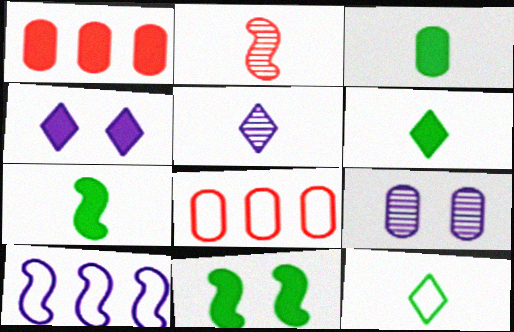[[1, 4, 7], 
[2, 10, 11], 
[3, 6, 7], 
[3, 8, 9], 
[5, 8, 11]]